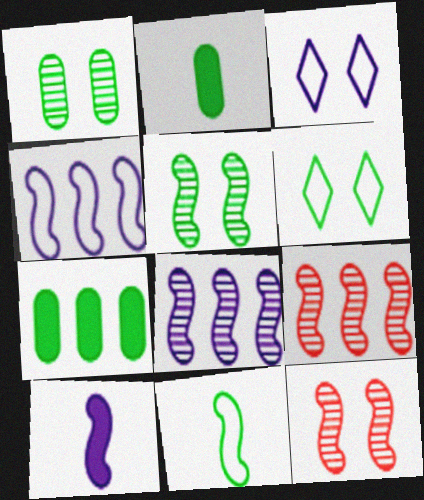[[2, 3, 9]]